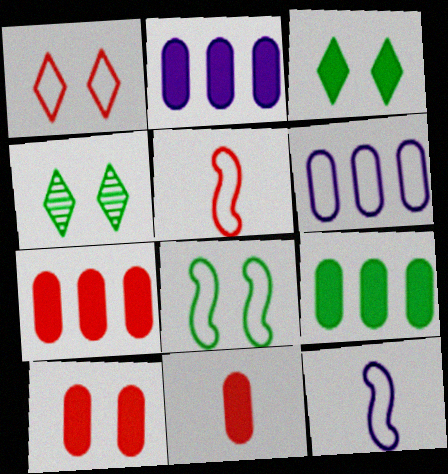[[2, 4, 5], 
[2, 7, 9], 
[4, 7, 12], 
[7, 10, 11]]